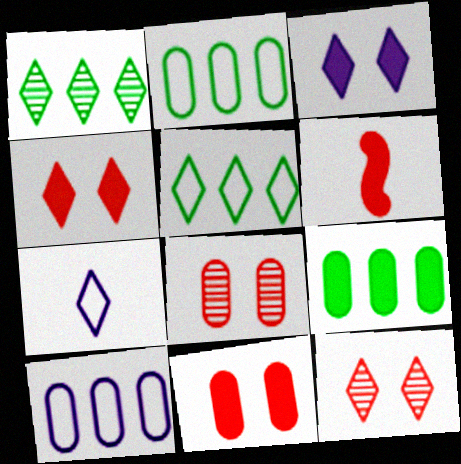[[1, 4, 7], 
[3, 6, 9]]